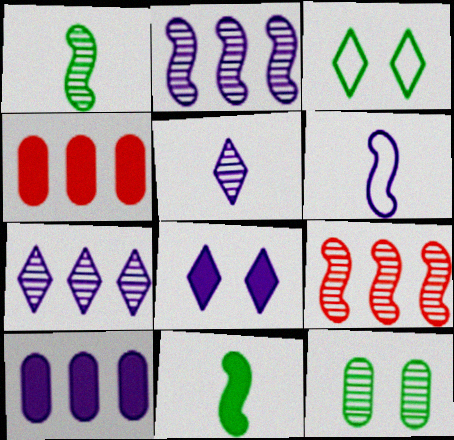[[4, 8, 11], 
[5, 9, 12]]